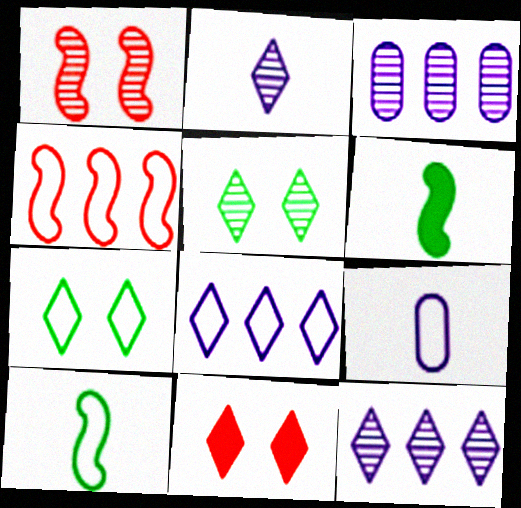[[3, 10, 11], 
[4, 7, 9]]